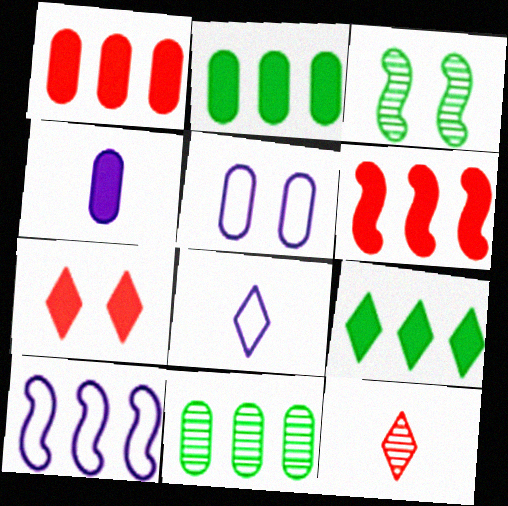[[1, 3, 8], 
[3, 5, 7], 
[5, 8, 10]]